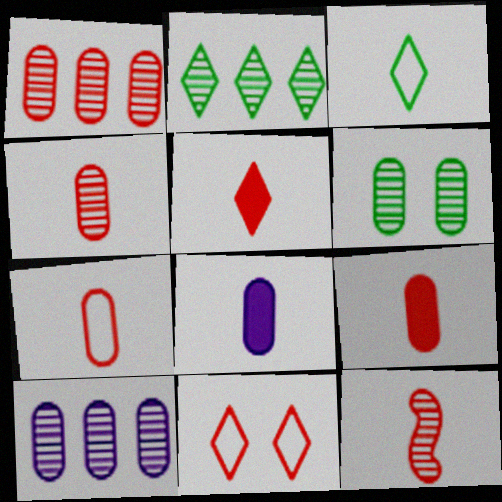[[3, 8, 12], 
[4, 6, 10], 
[4, 7, 9], 
[5, 7, 12]]